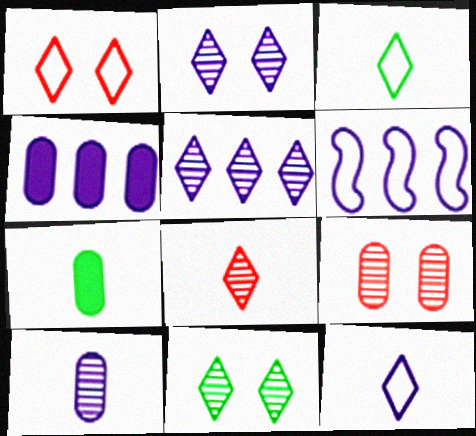[[4, 5, 6], 
[5, 8, 11]]